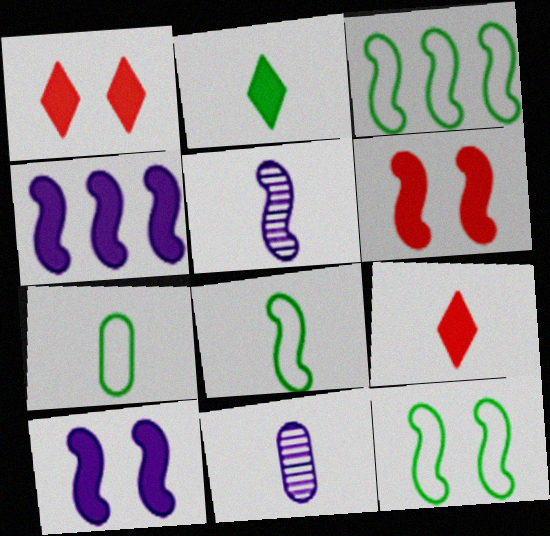[[1, 3, 11], 
[3, 5, 6], 
[3, 8, 12], 
[5, 7, 9], 
[8, 9, 11]]